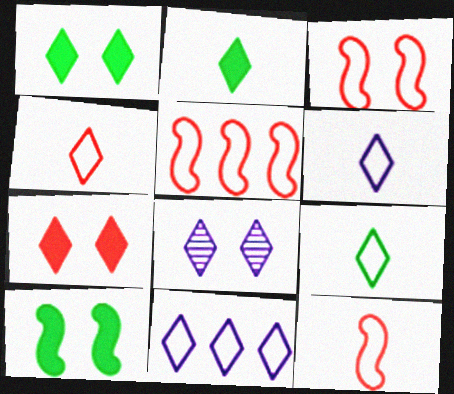[[3, 5, 12], 
[4, 6, 9]]